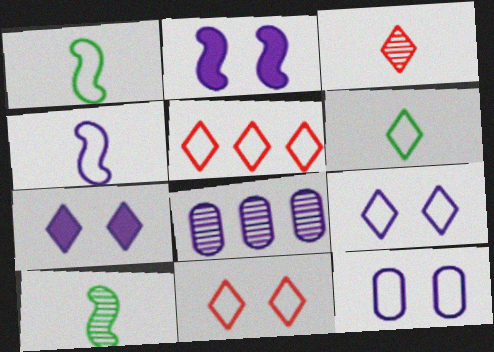[[1, 5, 12], 
[4, 7, 8], 
[5, 6, 9]]